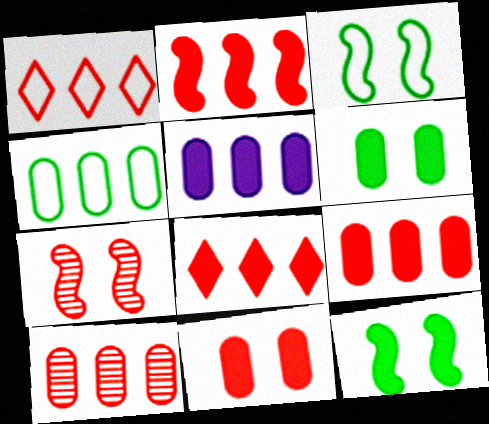[[1, 2, 10], 
[2, 8, 9], 
[4, 5, 10]]